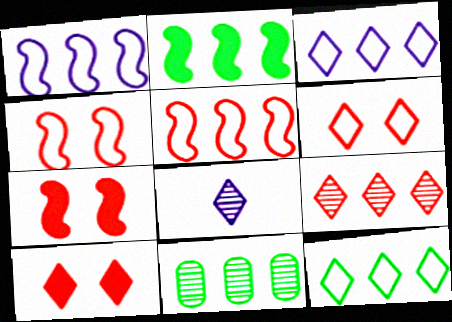[[2, 11, 12], 
[8, 10, 12]]